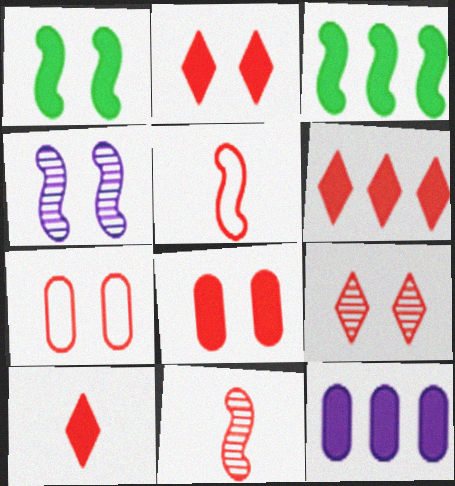[[1, 10, 12], 
[2, 6, 10], 
[3, 4, 5], 
[3, 6, 12], 
[6, 7, 11]]